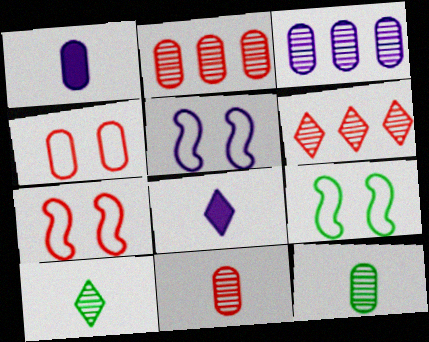[[1, 6, 9], 
[2, 8, 9], 
[3, 5, 8], 
[5, 7, 9]]